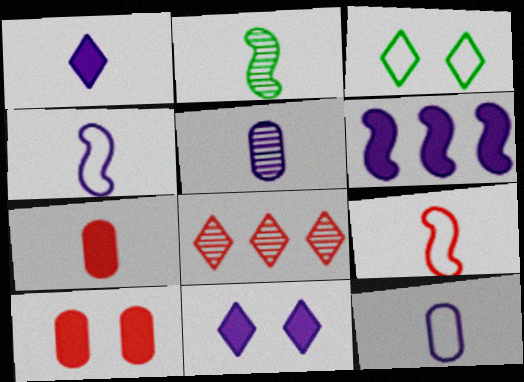[[1, 3, 8], 
[1, 4, 5], 
[8, 9, 10]]